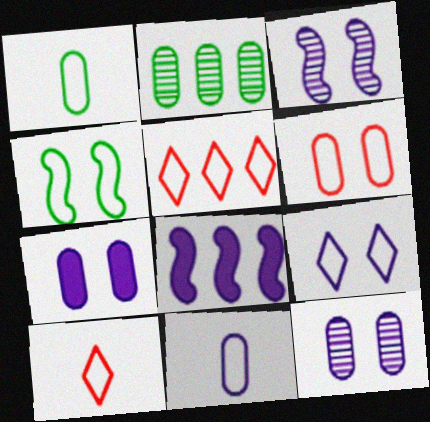[[2, 5, 8], 
[3, 7, 9], 
[4, 5, 11], 
[4, 6, 9]]